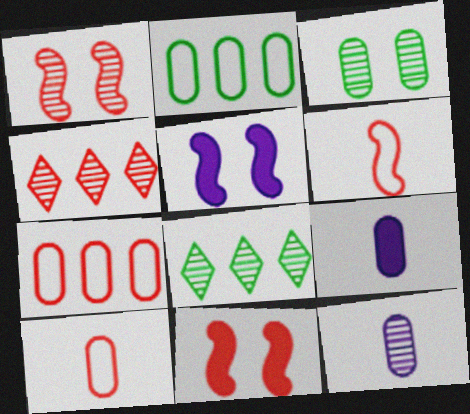[[1, 8, 12], 
[3, 7, 9], 
[4, 10, 11], 
[5, 8, 10]]